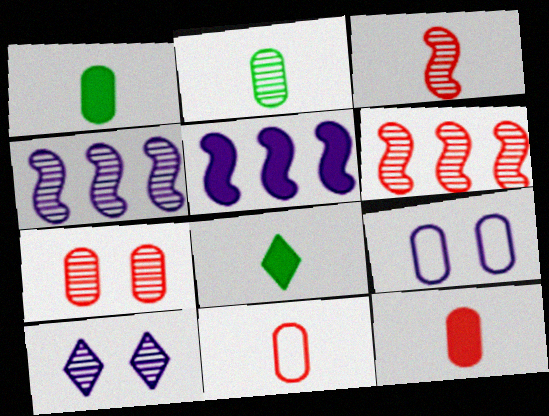[[2, 6, 10], 
[6, 8, 9]]